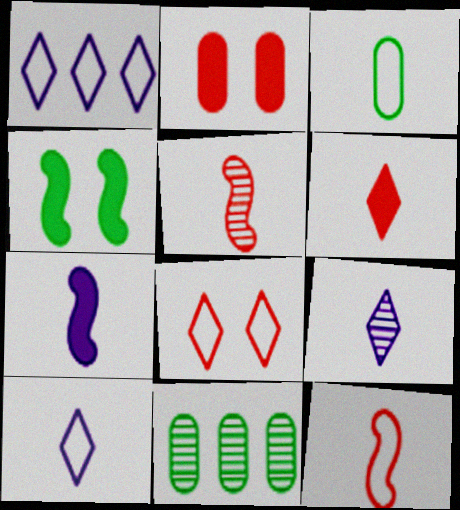[[3, 10, 12], 
[7, 8, 11]]